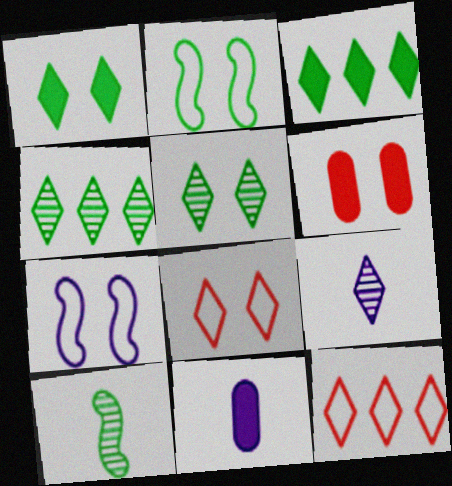[[1, 9, 12], 
[3, 8, 9], 
[5, 6, 7]]